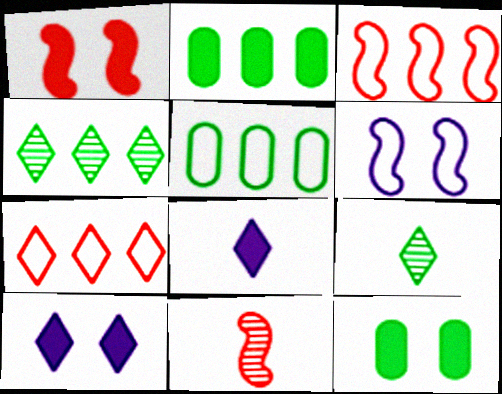[[1, 2, 8], 
[1, 3, 11], 
[1, 10, 12], 
[5, 10, 11], 
[7, 9, 10]]